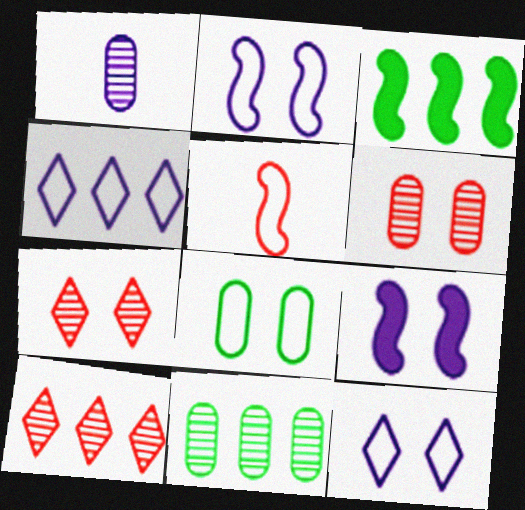[[1, 4, 9], 
[1, 6, 11], 
[4, 5, 8], 
[7, 8, 9]]